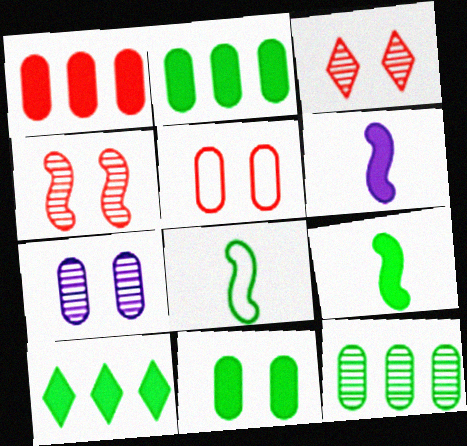[[5, 7, 11], 
[9, 10, 11]]